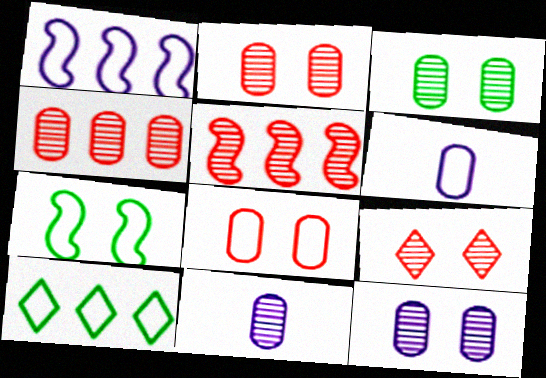[[2, 3, 12], 
[3, 4, 11]]